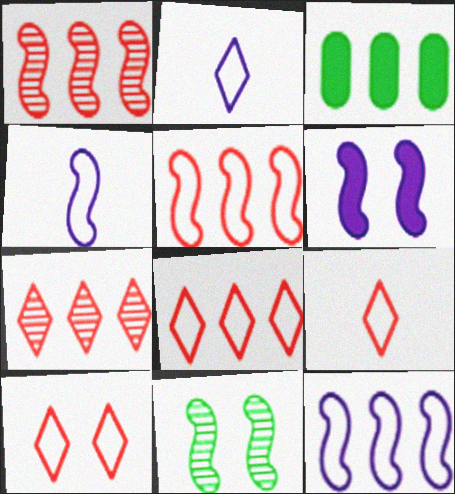[[3, 7, 12], 
[8, 9, 10]]